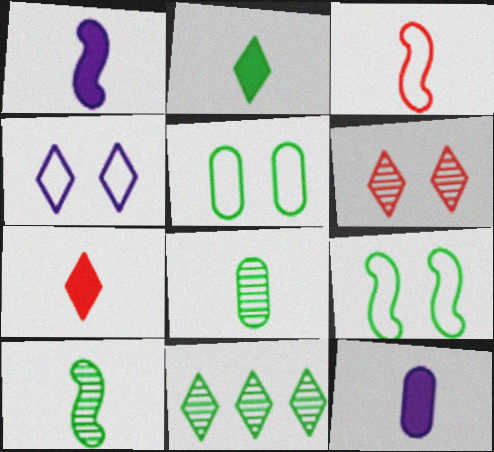[[1, 3, 10], 
[4, 7, 11]]